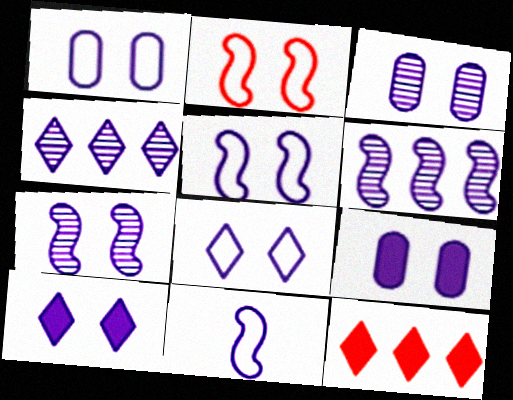[[1, 3, 9], 
[1, 5, 8], 
[1, 7, 10], 
[3, 5, 10], 
[4, 9, 11], 
[7, 8, 9]]